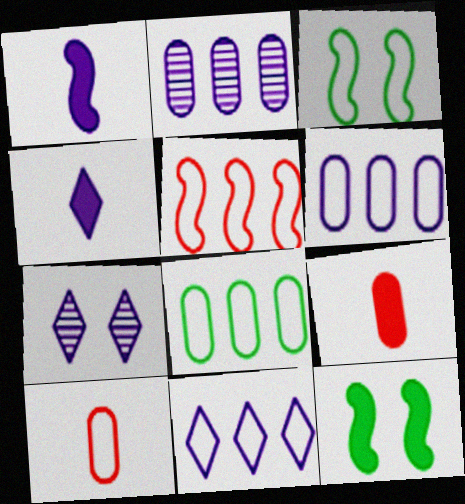[[1, 6, 7], 
[3, 10, 11], 
[4, 7, 11], 
[5, 8, 11]]